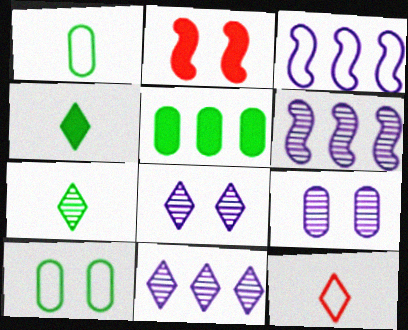[[1, 2, 11], 
[2, 8, 10], 
[3, 10, 12]]